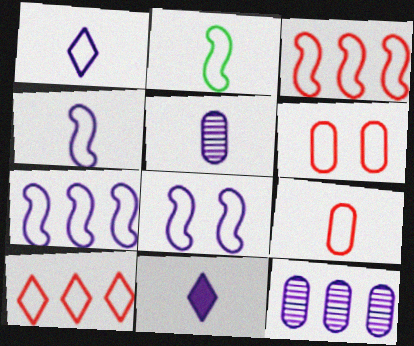[[1, 2, 9], 
[2, 3, 8], 
[4, 5, 11], 
[4, 7, 8], 
[8, 11, 12]]